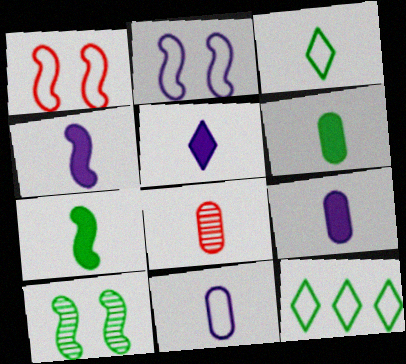[[1, 11, 12], 
[3, 4, 8], 
[4, 5, 9], 
[6, 8, 11], 
[6, 10, 12]]